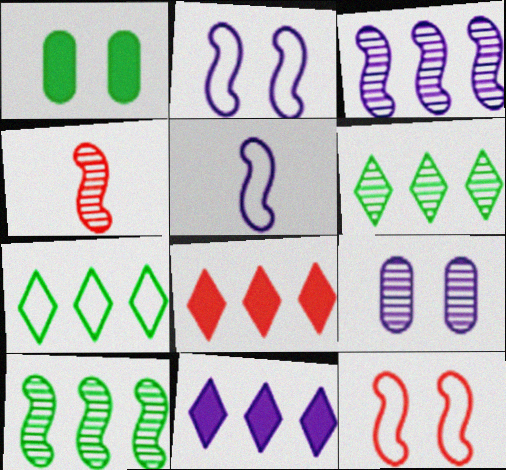[[4, 6, 9], 
[5, 9, 11]]